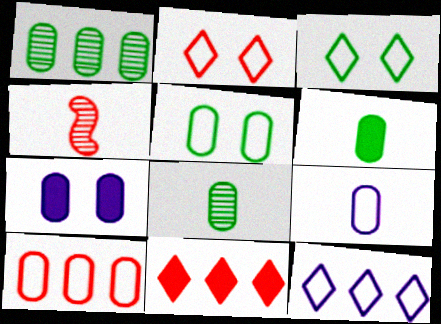[[1, 5, 6], 
[5, 9, 10], 
[7, 8, 10]]